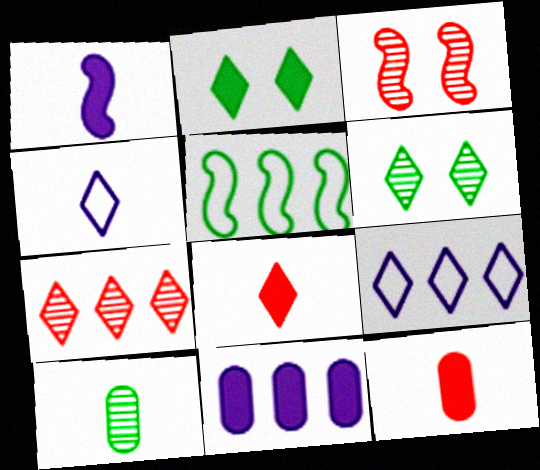[[1, 3, 5], 
[2, 4, 7], 
[2, 5, 10], 
[5, 7, 11], 
[6, 8, 9]]